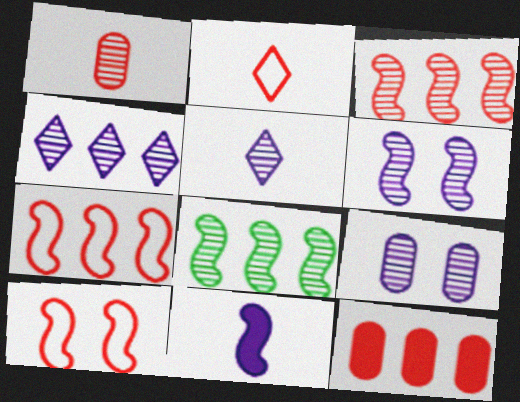[[8, 10, 11]]